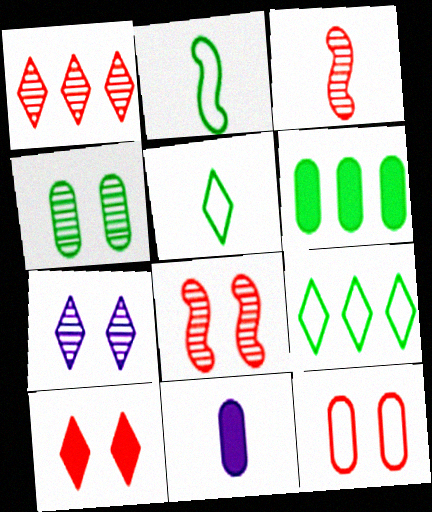[[3, 5, 11], 
[4, 7, 8], 
[8, 9, 11], 
[8, 10, 12]]